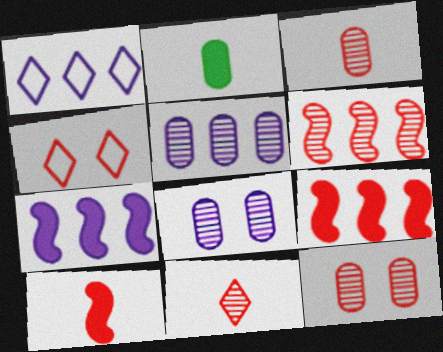[[1, 5, 7], 
[3, 4, 9], 
[6, 11, 12]]